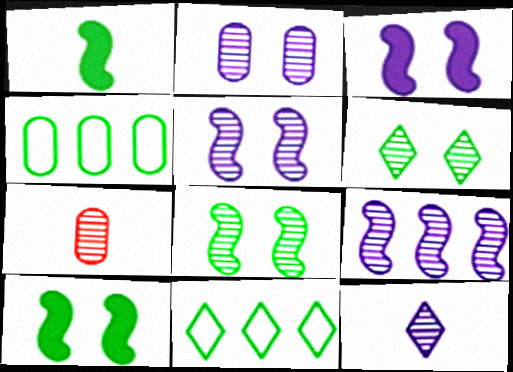[[1, 4, 6], 
[2, 9, 12], 
[3, 7, 11], 
[6, 7, 9]]